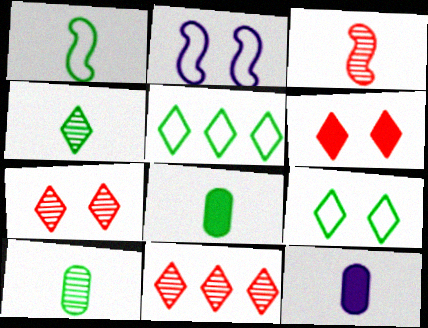[[1, 4, 8], 
[2, 8, 11]]